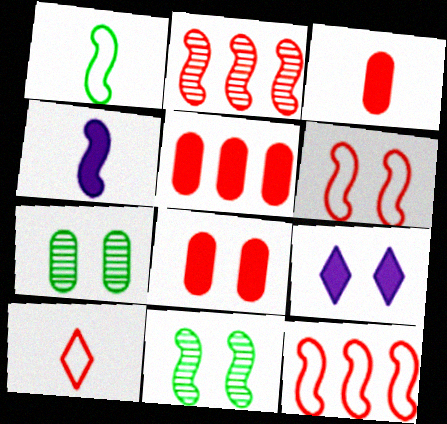[[2, 8, 10], 
[3, 5, 8], 
[4, 11, 12], 
[6, 7, 9]]